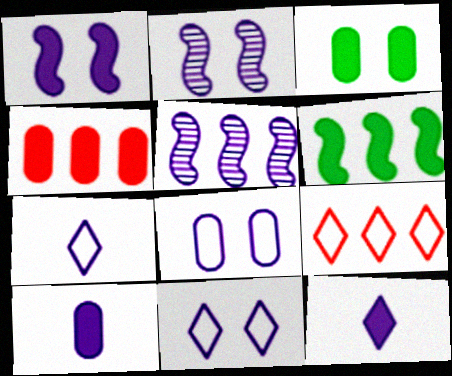[[3, 4, 10], 
[5, 8, 12], 
[5, 10, 11]]